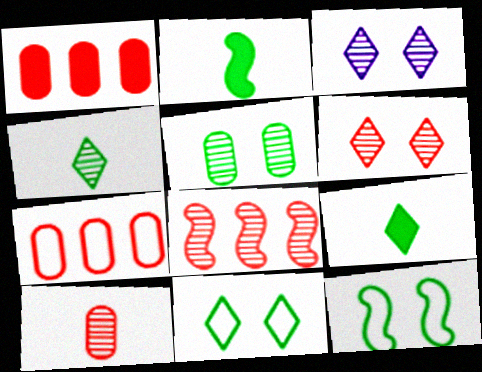[[2, 3, 7], 
[6, 8, 10]]